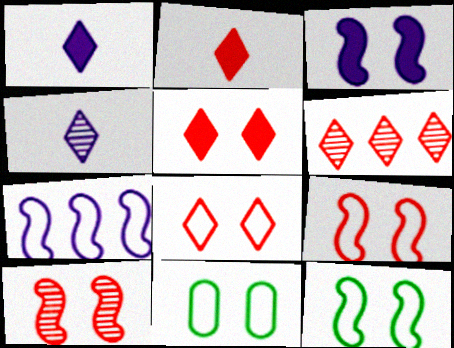[[2, 6, 8], 
[3, 10, 12]]